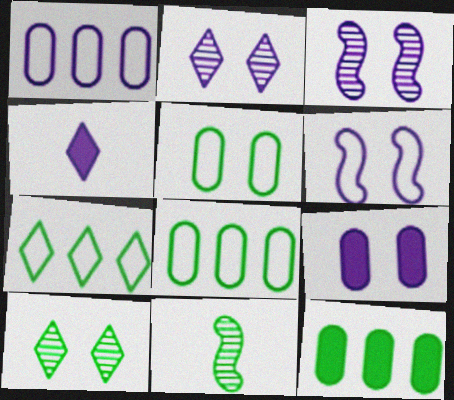[[1, 3, 4], 
[2, 6, 9]]